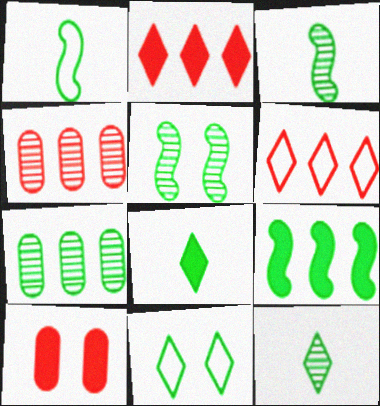[[1, 5, 9], 
[5, 7, 12]]